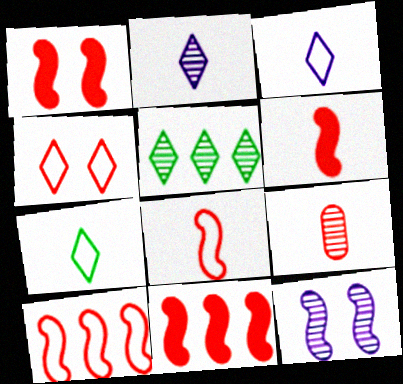[[1, 6, 11], 
[4, 9, 11], 
[5, 9, 12]]